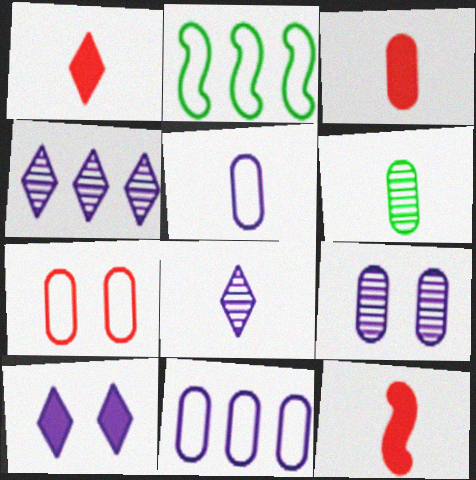[[1, 2, 9], 
[1, 3, 12], 
[3, 5, 6]]